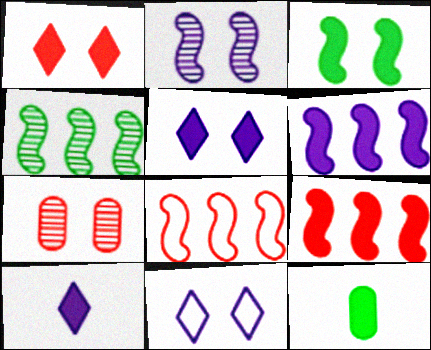[[1, 6, 12], 
[3, 7, 11], 
[4, 6, 8], 
[5, 9, 12]]